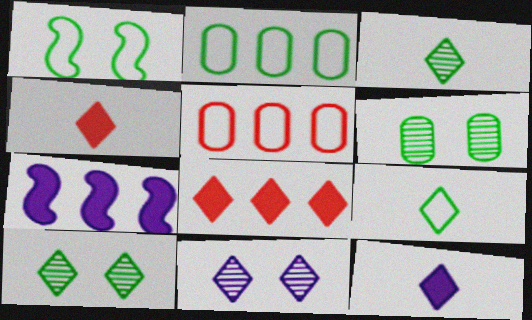[[1, 2, 9], 
[8, 9, 11]]